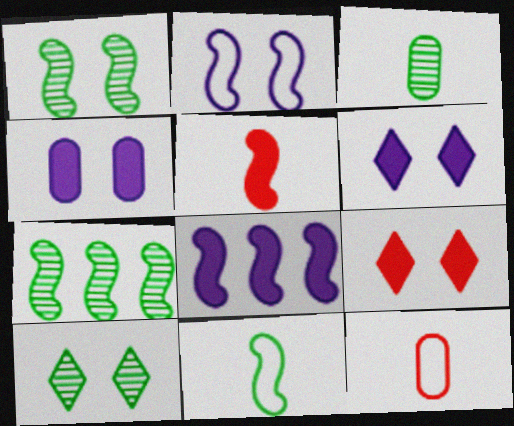[[2, 5, 7], 
[3, 7, 10], 
[6, 7, 12], 
[8, 10, 12]]